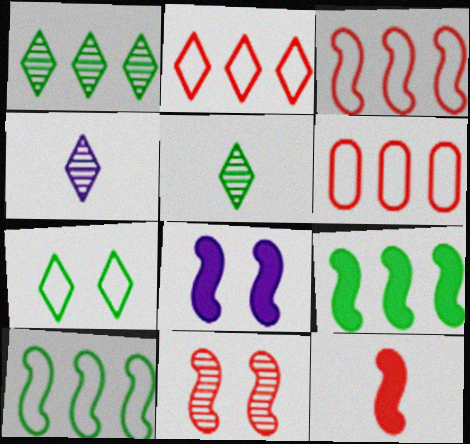[[2, 3, 6], 
[3, 11, 12], 
[5, 6, 8], 
[8, 9, 12]]